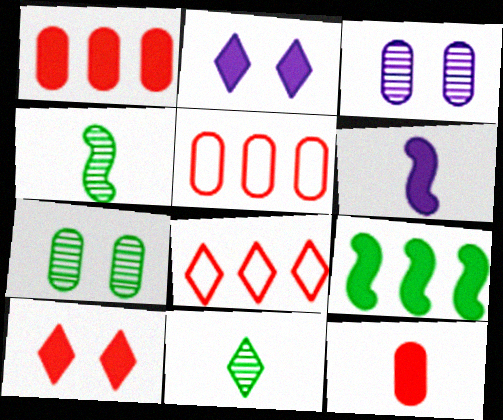[[2, 4, 5], 
[2, 8, 11], 
[2, 9, 12], 
[6, 7, 8]]